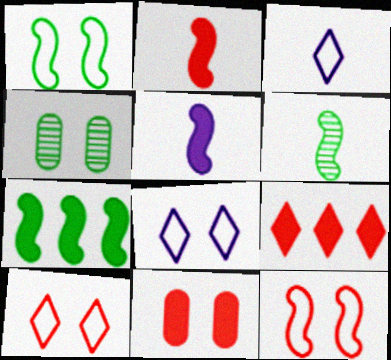[[1, 6, 7], 
[2, 9, 11]]